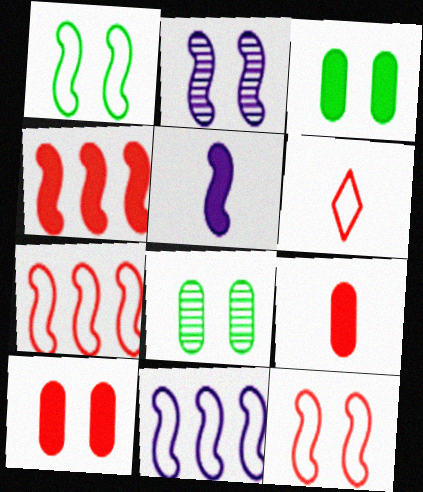[[2, 5, 11]]